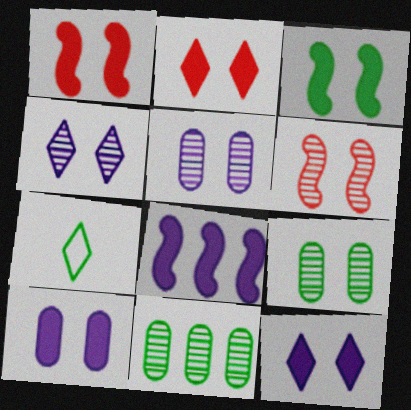[[2, 3, 10], 
[3, 7, 11], 
[4, 6, 9]]